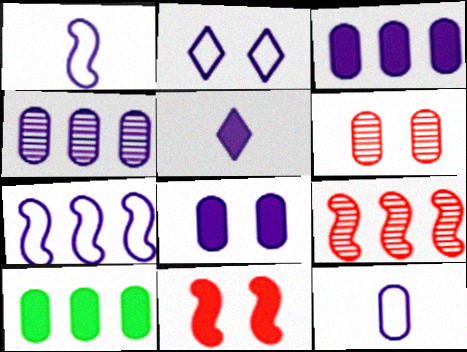[[2, 7, 12], 
[4, 8, 12], 
[5, 10, 11], 
[6, 10, 12]]